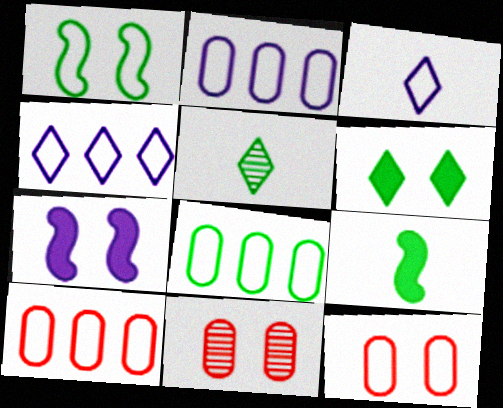[[1, 3, 10], 
[2, 8, 10], 
[4, 9, 11], 
[5, 7, 10]]